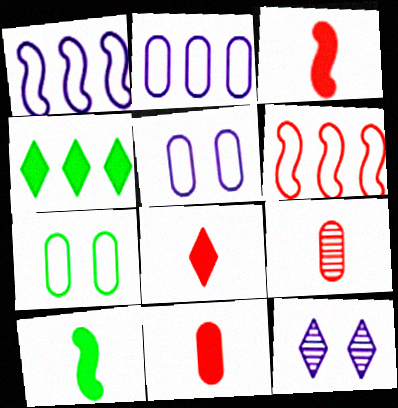[[3, 8, 11]]